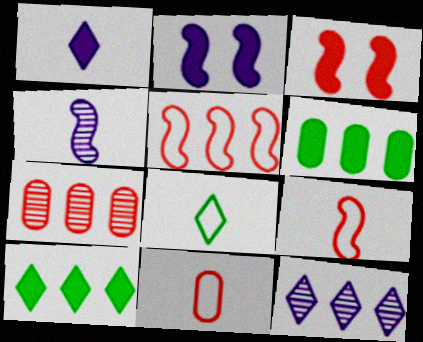[[1, 3, 6], 
[2, 7, 8], 
[5, 6, 12]]